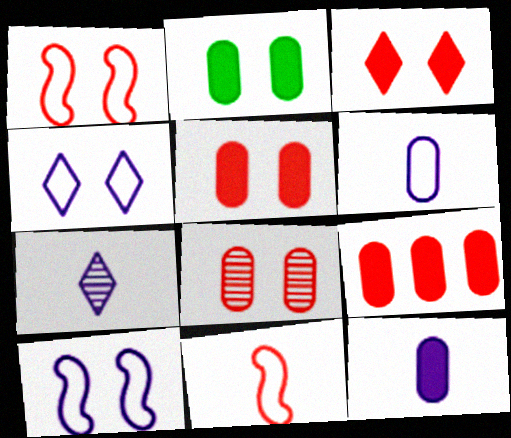[[1, 3, 8], 
[2, 9, 12]]